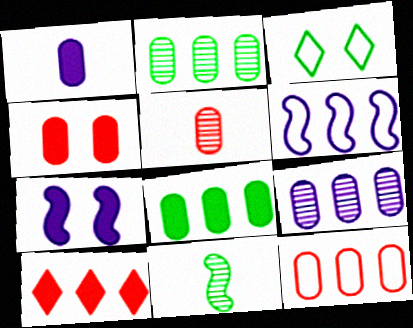[[1, 4, 8], 
[2, 6, 10], 
[3, 8, 11], 
[4, 5, 12], 
[8, 9, 12]]